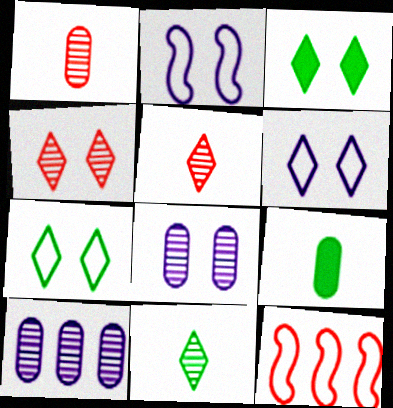[[3, 4, 6]]